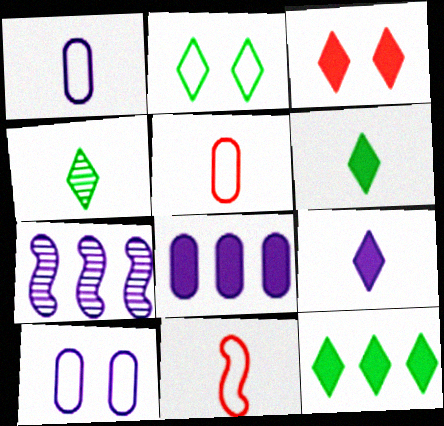[[2, 4, 12], 
[3, 9, 12], 
[7, 9, 10]]